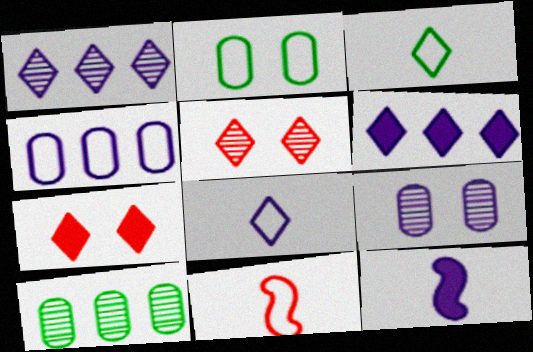[[1, 3, 7], 
[3, 5, 6]]